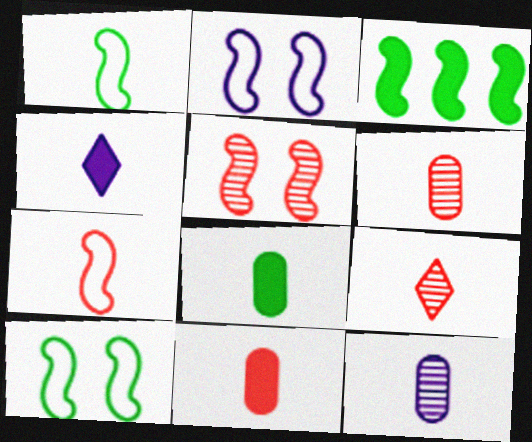[[1, 4, 6], 
[7, 9, 11]]